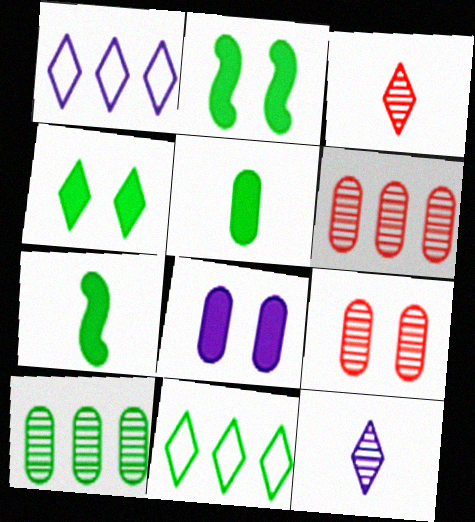[[1, 3, 4], 
[1, 7, 9]]